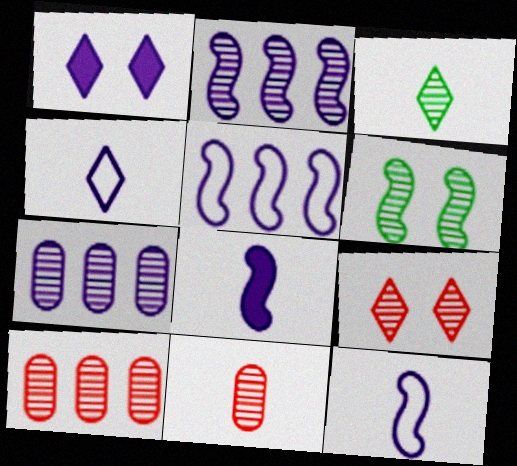[[1, 7, 12]]